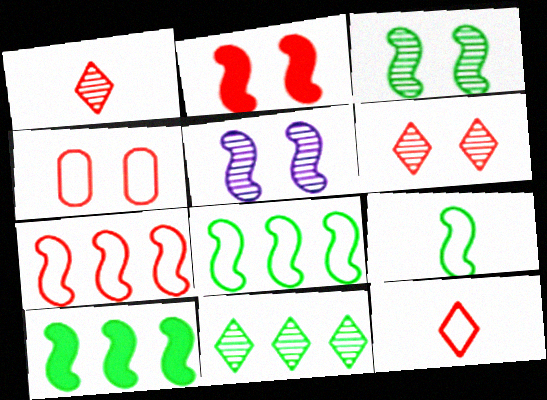[[2, 4, 6], 
[3, 9, 10], 
[4, 7, 12]]